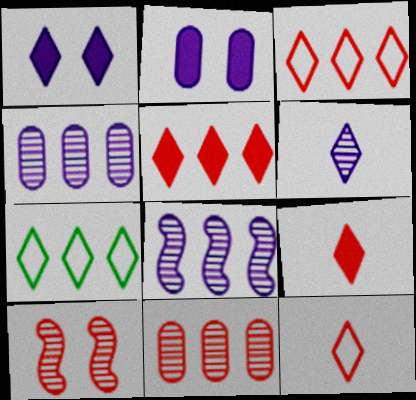[]